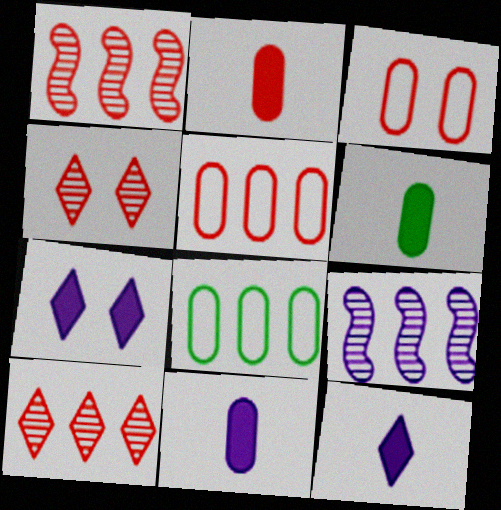[[2, 6, 11]]